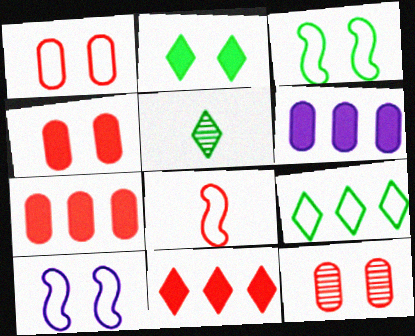[[1, 4, 12], 
[2, 5, 9], 
[2, 10, 12], 
[5, 7, 10], 
[8, 11, 12]]